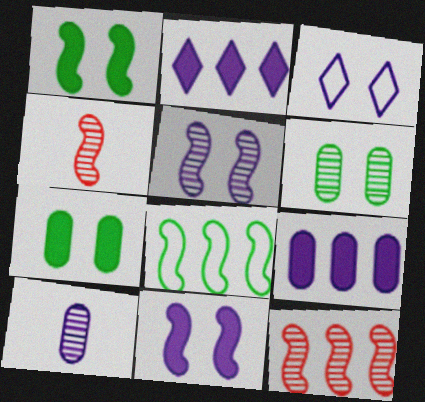[[4, 8, 11]]